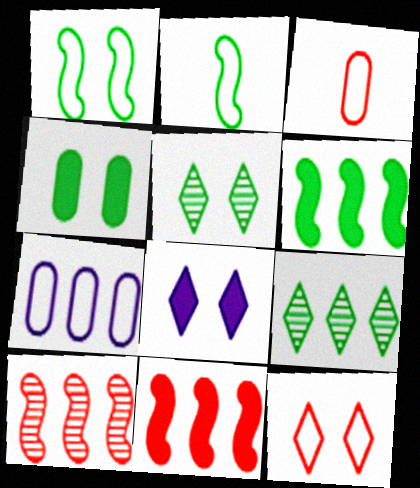[[1, 4, 5], 
[2, 4, 9], 
[2, 7, 12], 
[5, 8, 12], 
[7, 9, 11]]